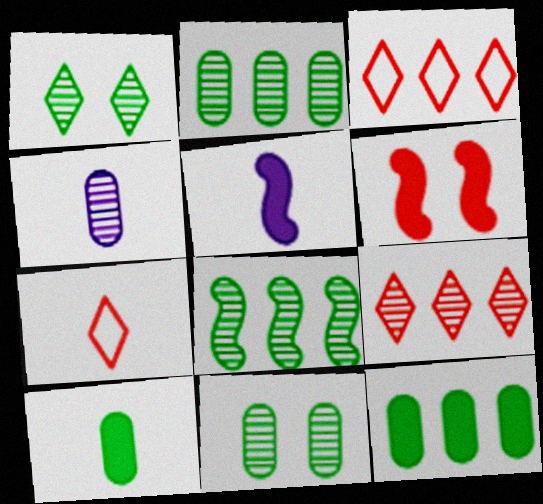[[3, 5, 11]]